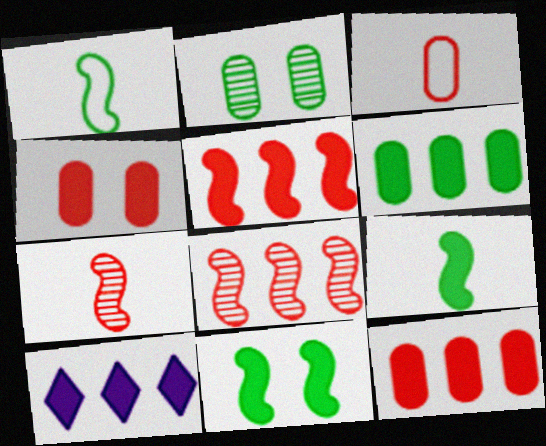[[4, 9, 10], 
[5, 6, 10]]